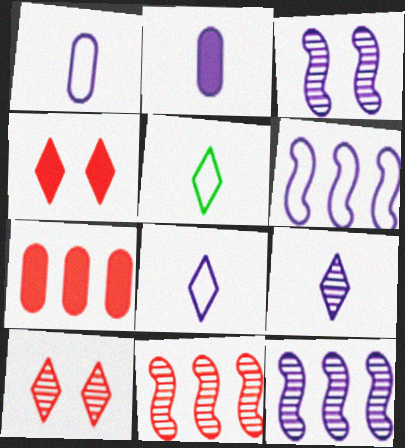[[3, 5, 7]]